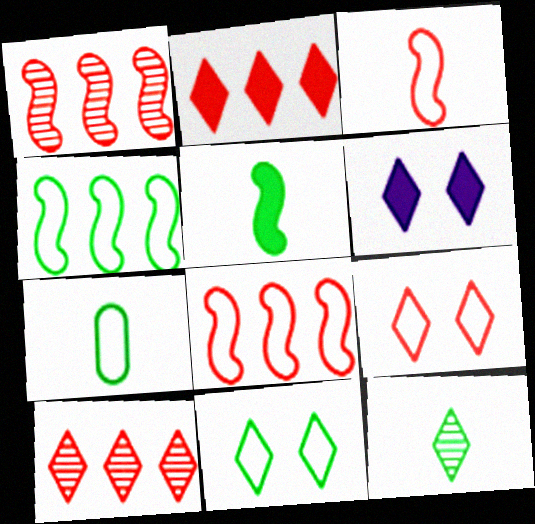[[1, 6, 7], 
[4, 7, 11], 
[5, 7, 12]]